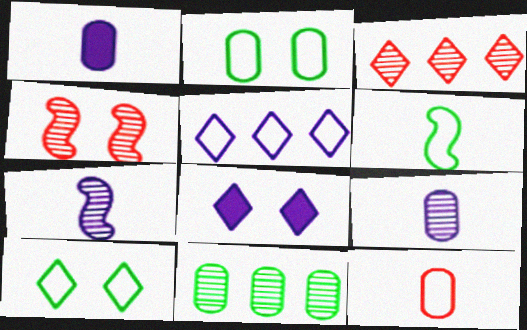[[2, 4, 8]]